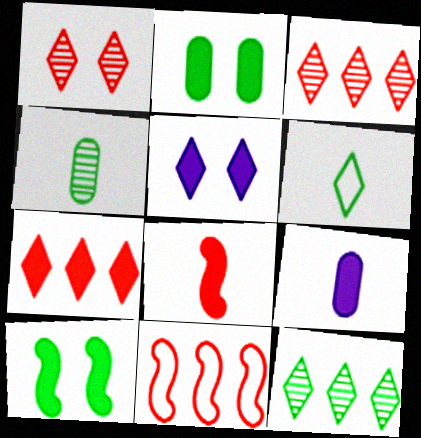[[3, 5, 6], 
[4, 5, 11], 
[7, 9, 10]]